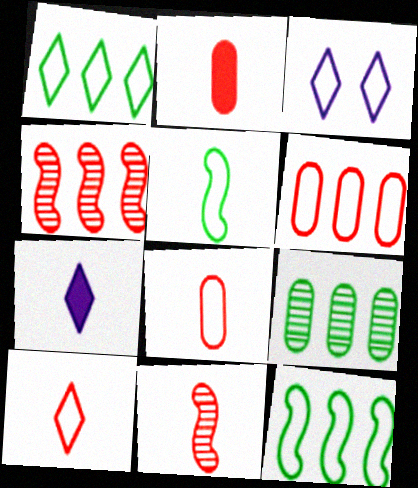[[1, 3, 10], 
[2, 10, 11], 
[3, 5, 6], 
[3, 8, 12]]